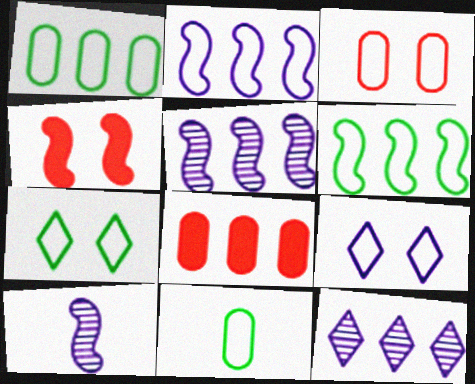[[4, 6, 10], 
[4, 11, 12], 
[6, 7, 11], 
[6, 8, 12], 
[7, 8, 10]]